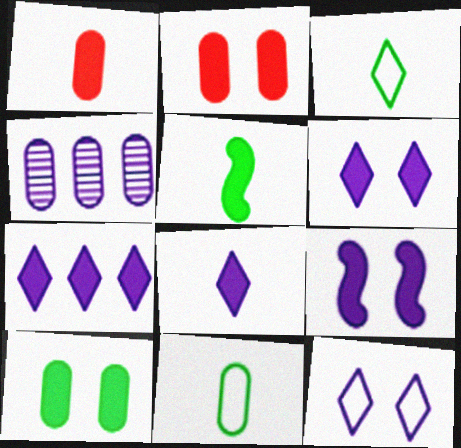[[1, 5, 8], 
[2, 4, 11], 
[2, 5, 7], 
[6, 7, 8]]